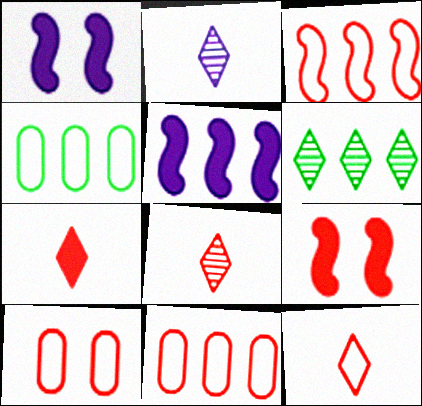[[1, 4, 8], 
[2, 4, 9], 
[3, 10, 12], 
[5, 6, 11], 
[7, 8, 12], 
[8, 9, 11]]